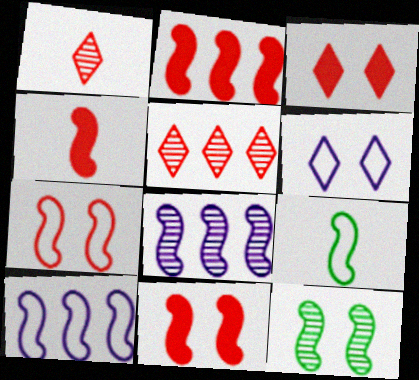[[2, 4, 11], 
[4, 10, 12], 
[7, 9, 10], 
[8, 9, 11]]